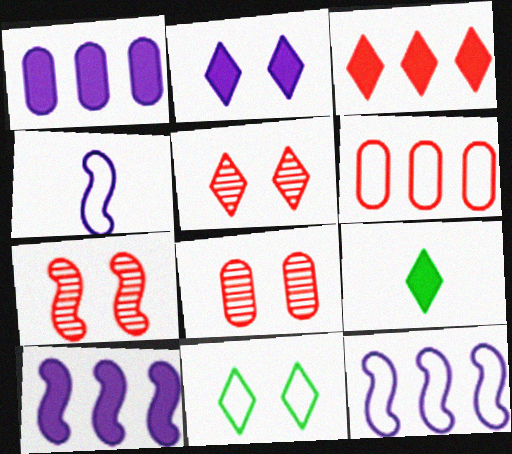[[2, 3, 9], 
[2, 5, 11], 
[4, 6, 11], 
[5, 7, 8], 
[8, 9, 12]]